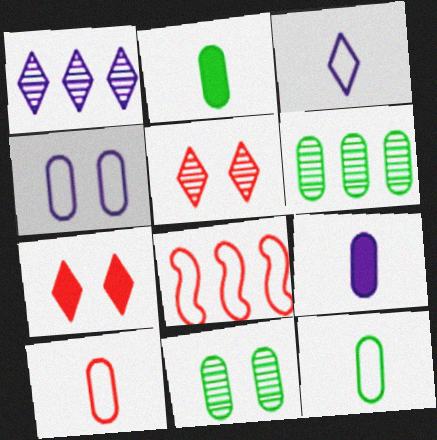[]